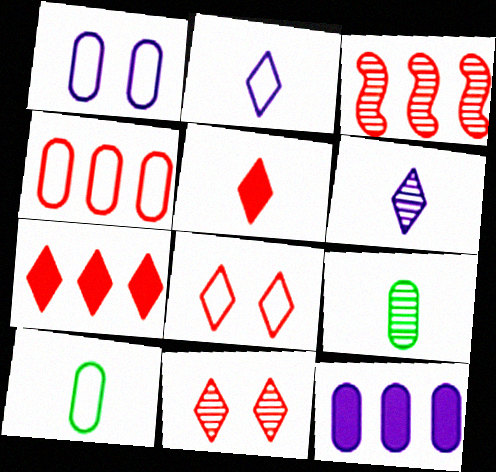[[1, 4, 10], 
[3, 4, 7]]